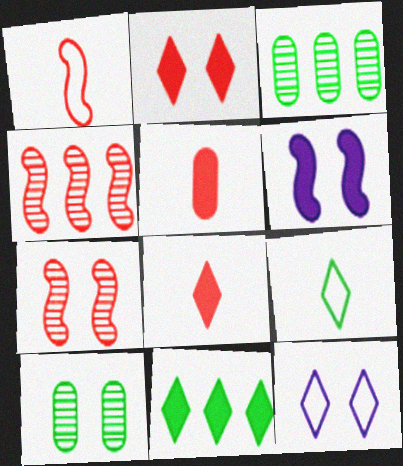[[5, 6, 11]]